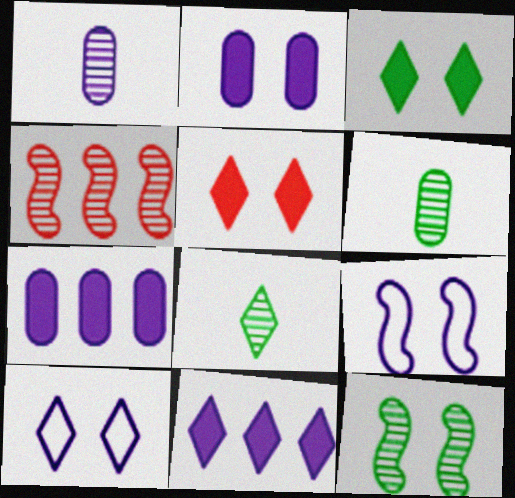[[1, 9, 11]]